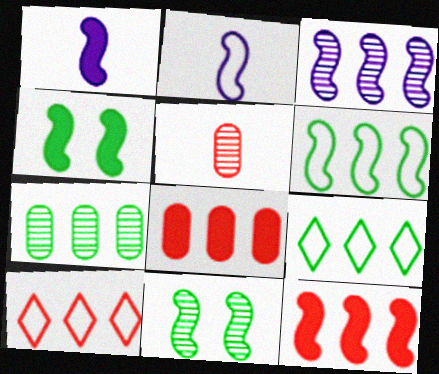[[1, 4, 12], 
[2, 11, 12], 
[3, 6, 12], 
[3, 8, 9]]